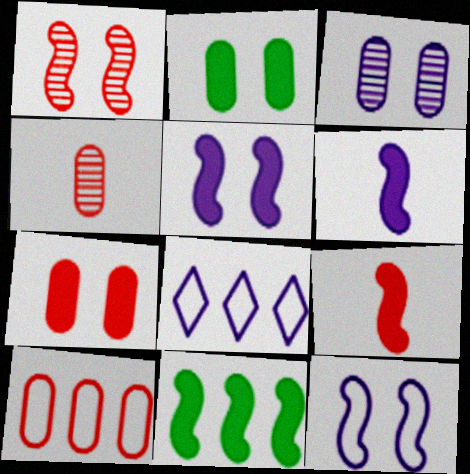[[3, 6, 8], 
[4, 7, 10], 
[5, 9, 11]]